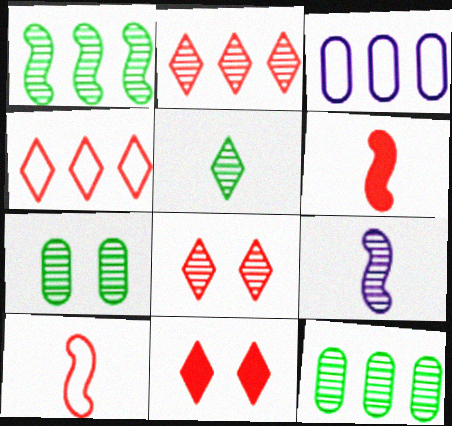[[1, 5, 7], 
[2, 7, 9], 
[8, 9, 12]]